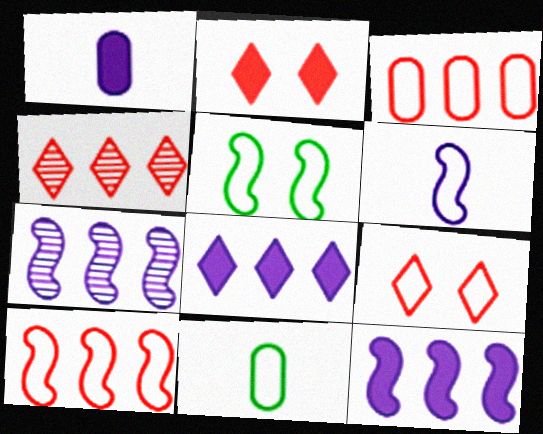[[1, 4, 5], 
[2, 7, 11], 
[5, 6, 10]]